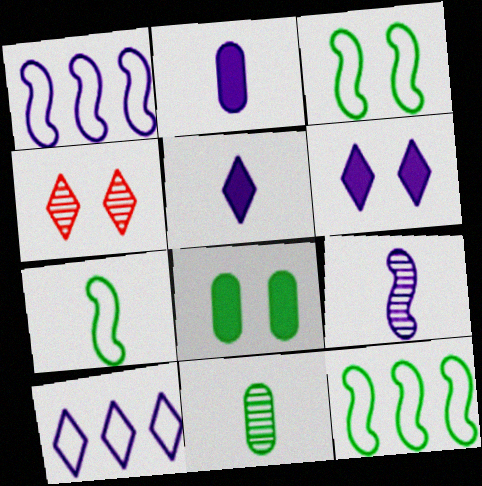[[2, 4, 12], 
[3, 7, 12]]